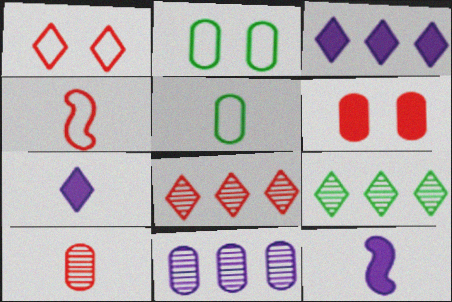[[1, 7, 9], 
[2, 8, 12], 
[4, 6, 8], 
[5, 6, 11]]